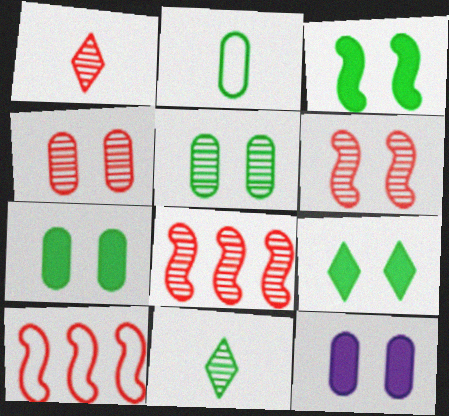[[1, 4, 8], 
[3, 7, 9], 
[10, 11, 12]]